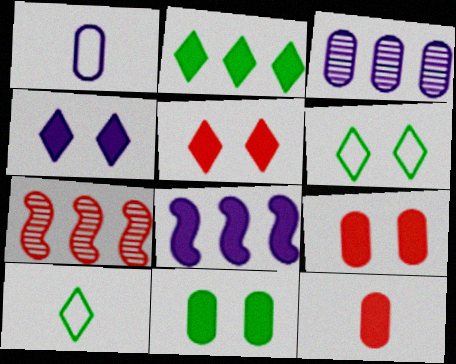[]